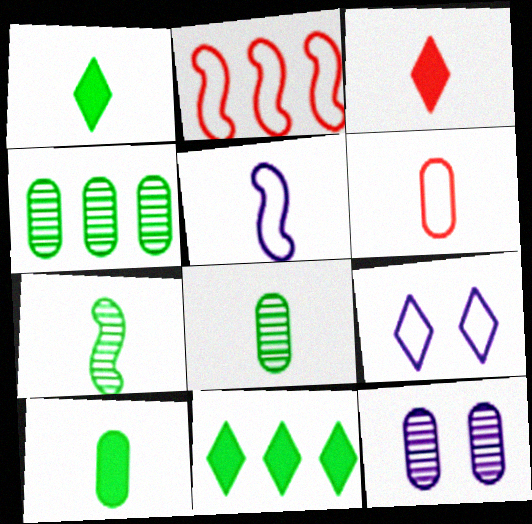[[1, 2, 12], 
[3, 5, 8]]